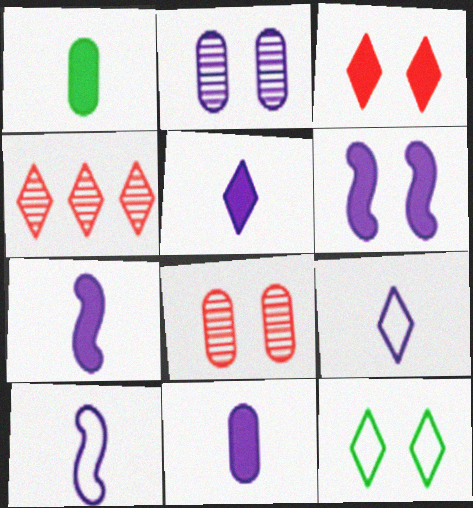[[4, 5, 12], 
[5, 7, 11], 
[6, 8, 12]]